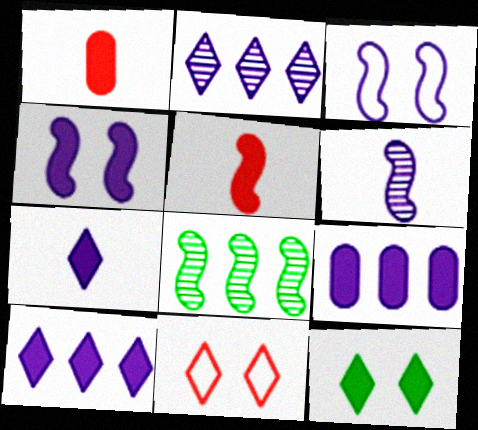[[3, 5, 8], 
[4, 7, 9], 
[5, 9, 12]]